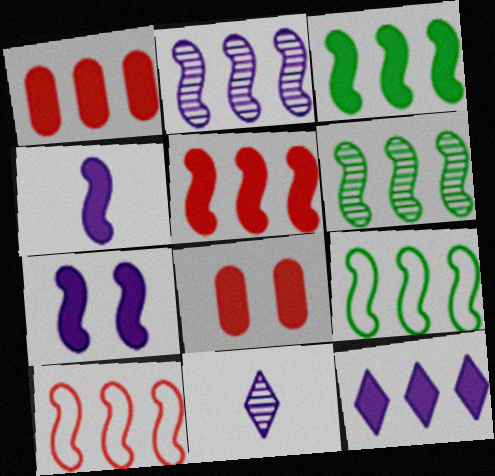[[1, 3, 12], 
[2, 3, 10], 
[2, 5, 9], 
[3, 6, 9], 
[8, 9, 11]]